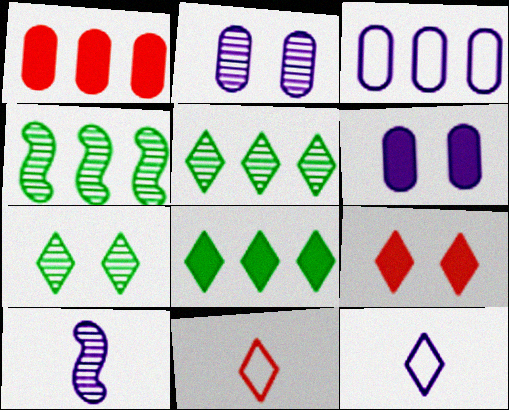[[4, 6, 11], 
[5, 9, 12]]